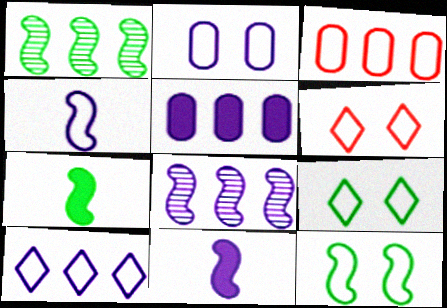[[1, 7, 12], 
[2, 4, 10], 
[2, 6, 12], 
[3, 4, 9], 
[5, 8, 10]]